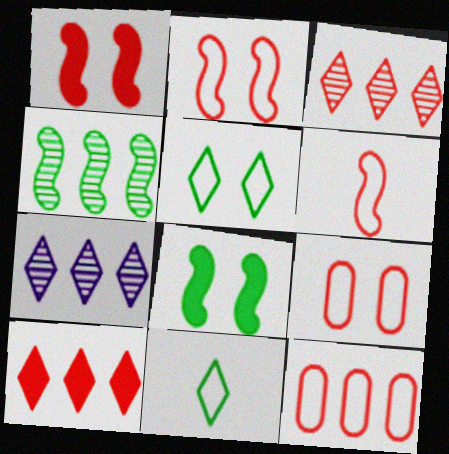[]